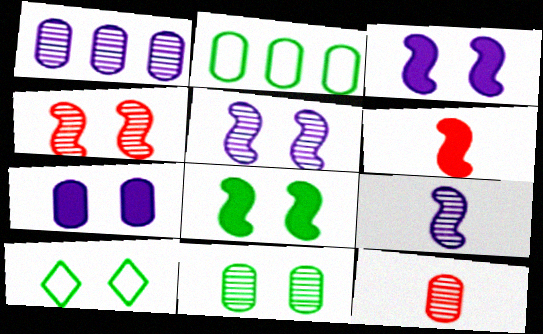[[1, 6, 10], 
[1, 11, 12], 
[2, 7, 12], 
[4, 7, 10], 
[8, 10, 11]]